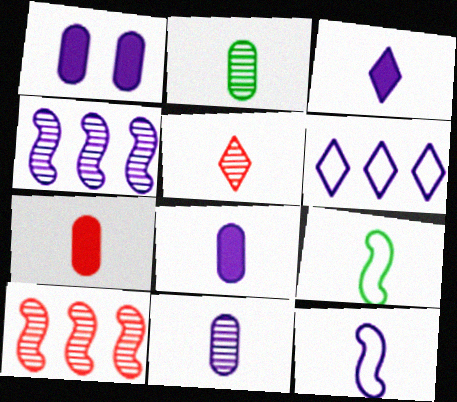[[3, 11, 12], 
[5, 8, 9]]